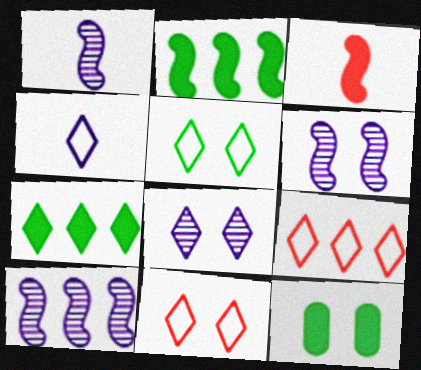[[1, 6, 10], 
[1, 9, 12], 
[4, 5, 9], 
[6, 11, 12]]